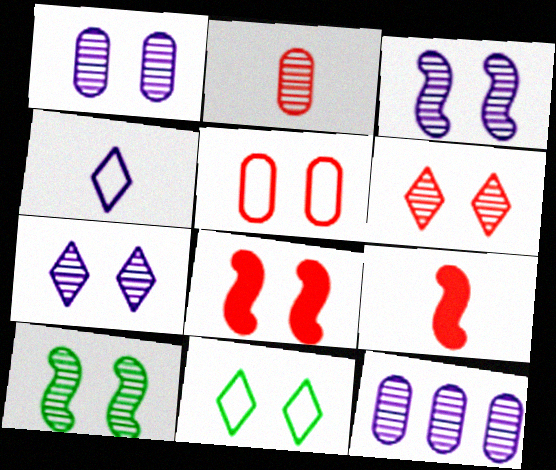[[1, 3, 7], 
[1, 6, 10], 
[1, 8, 11], 
[5, 6, 8], 
[9, 11, 12]]